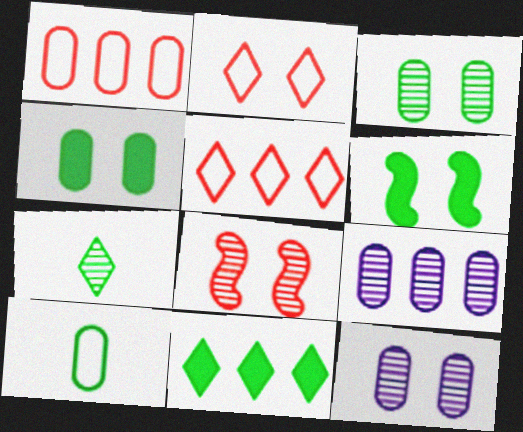[[2, 6, 12], 
[7, 8, 9]]